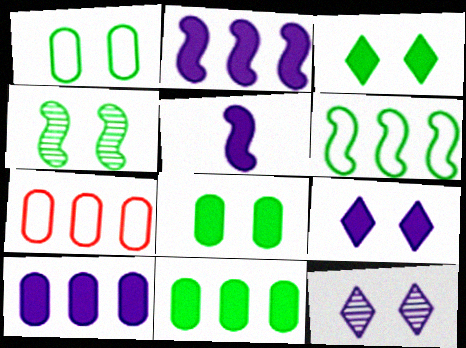[[1, 3, 4], 
[5, 9, 10]]